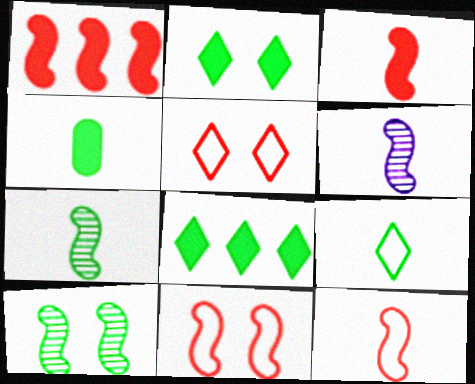[[4, 7, 9]]